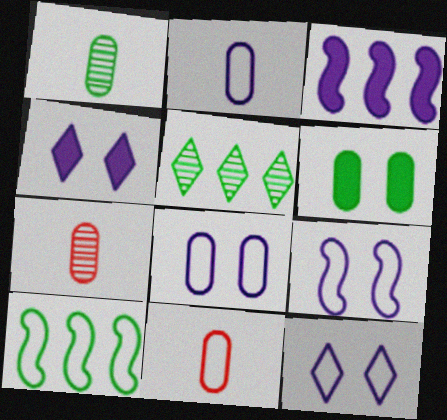[[4, 7, 10], 
[8, 9, 12], 
[10, 11, 12]]